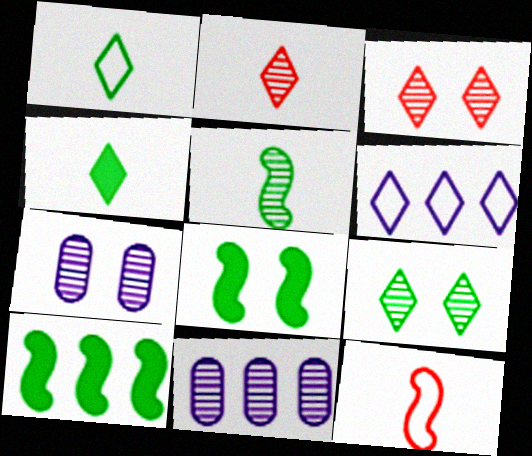[[3, 4, 6], 
[3, 5, 11]]